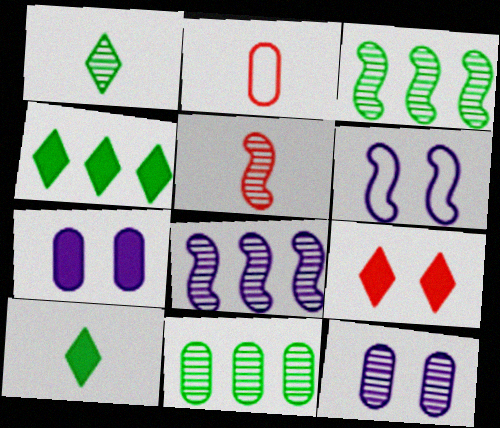[[2, 7, 11]]